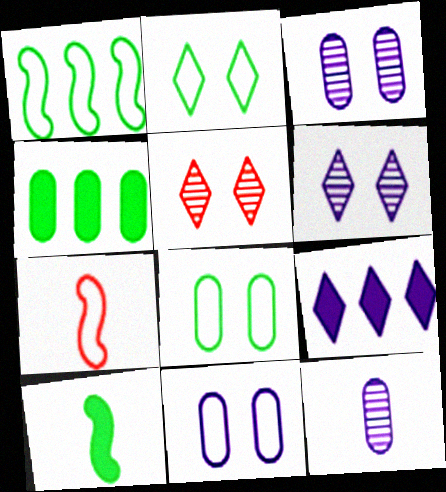[[4, 6, 7]]